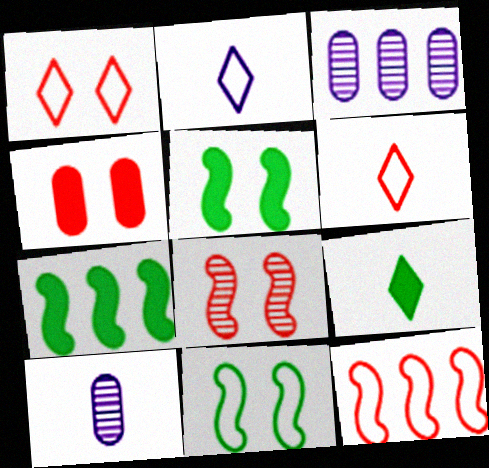[[1, 4, 8], 
[1, 7, 10], 
[3, 5, 6]]